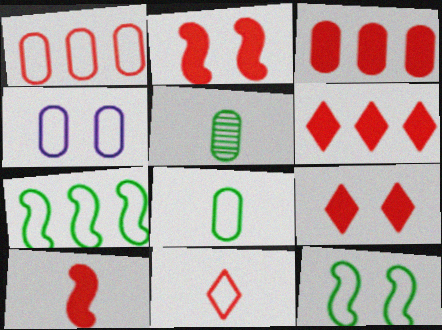[[1, 4, 8], 
[3, 4, 5], 
[3, 9, 10], 
[4, 7, 11]]